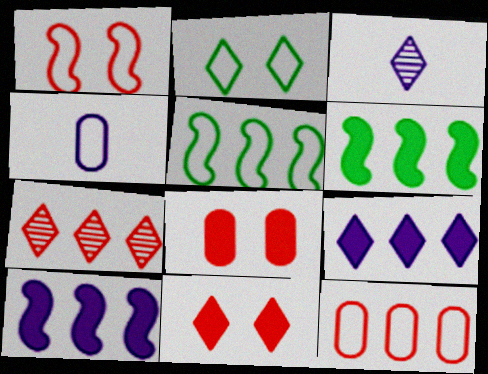[[3, 5, 8]]